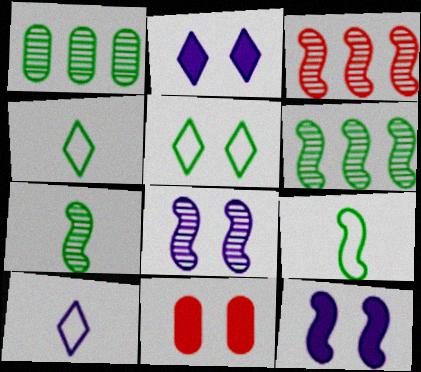[[3, 7, 8], 
[3, 9, 12], 
[5, 8, 11], 
[6, 10, 11]]